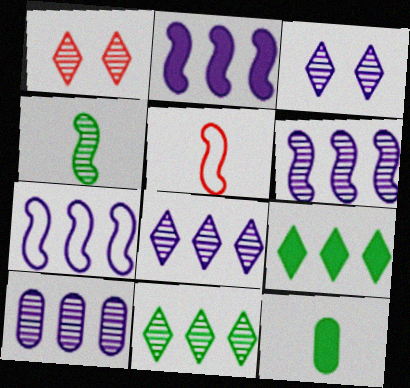[[1, 4, 10], 
[1, 7, 12], 
[2, 6, 7], 
[6, 8, 10]]